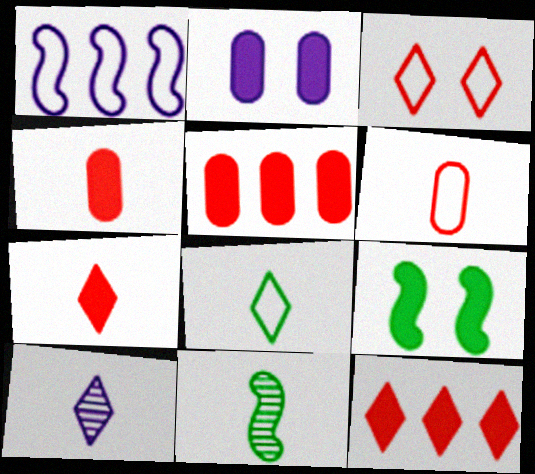[[1, 2, 10], 
[7, 8, 10]]